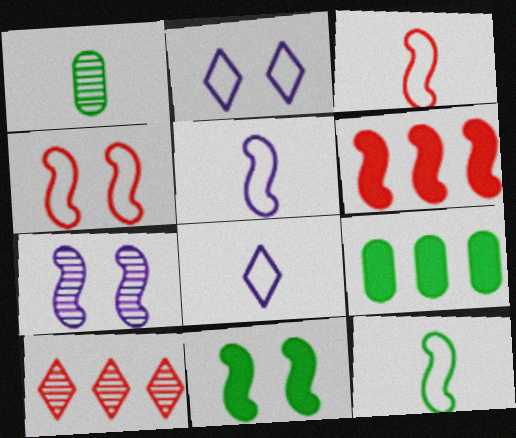[[1, 2, 6], 
[1, 7, 10], 
[3, 5, 12], 
[4, 7, 11], 
[6, 7, 12]]